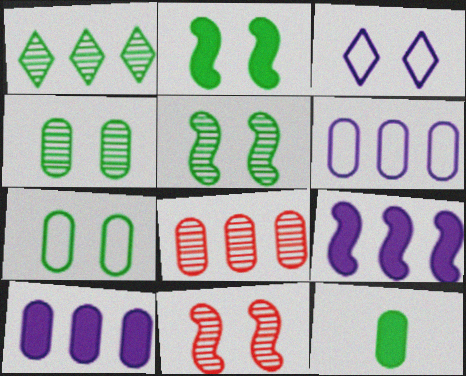[]